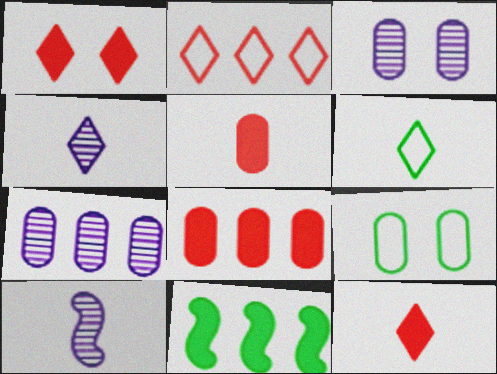[[2, 7, 11], 
[4, 6, 12], 
[5, 6, 10], 
[5, 7, 9]]